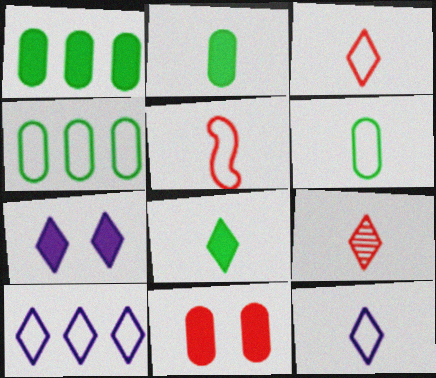[[5, 6, 12], 
[8, 9, 12]]